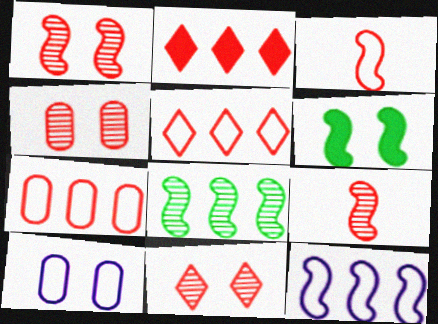[[1, 4, 11], 
[2, 3, 4], 
[6, 9, 12], 
[6, 10, 11]]